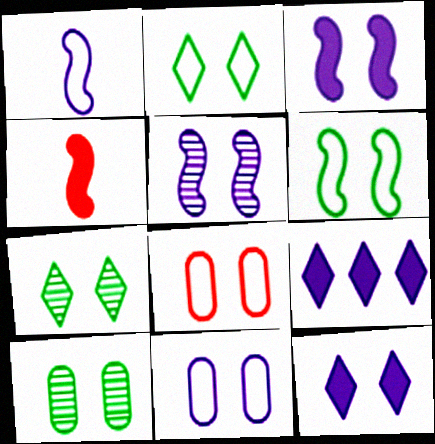[[3, 7, 8], 
[5, 11, 12]]